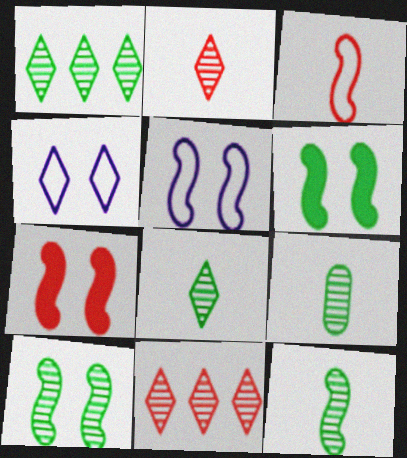[[1, 9, 10], 
[5, 7, 10], 
[8, 9, 12]]